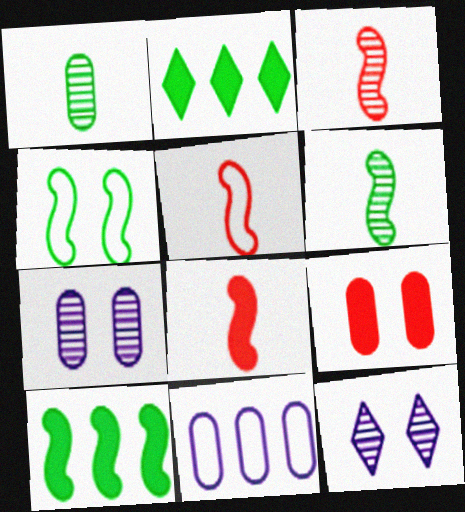[[1, 2, 4], 
[1, 9, 11], 
[2, 5, 7], 
[3, 5, 8], 
[4, 6, 10], 
[4, 9, 12]]